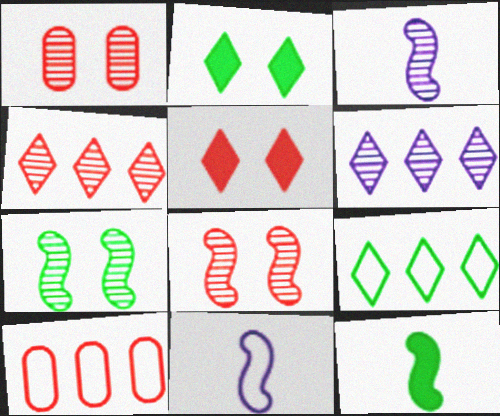[[2, 3, 10]]